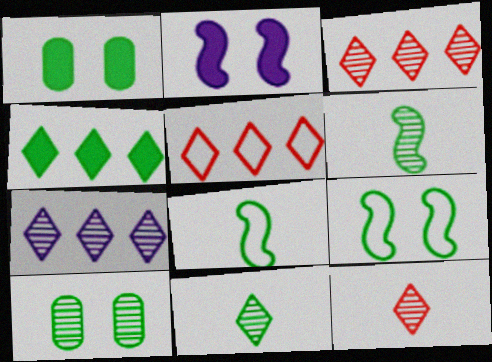[[4, 5, 7], 
[4, 8, 10]]